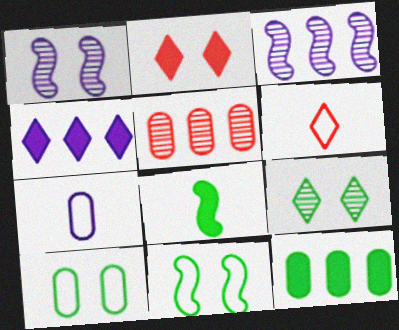[[1, 2, 10], 
[1, 4, 7], 
[1, 6, 12], 
[4, 6, 9]]